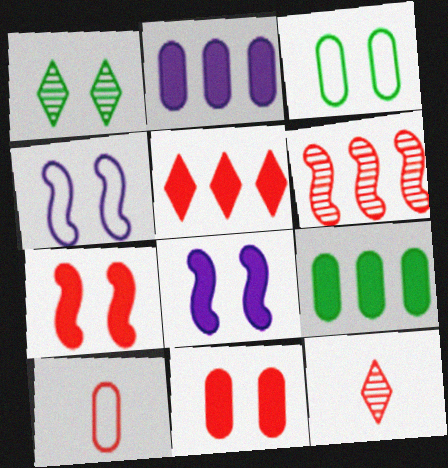[[1, 4, 11], 
[4, 9, 12]]